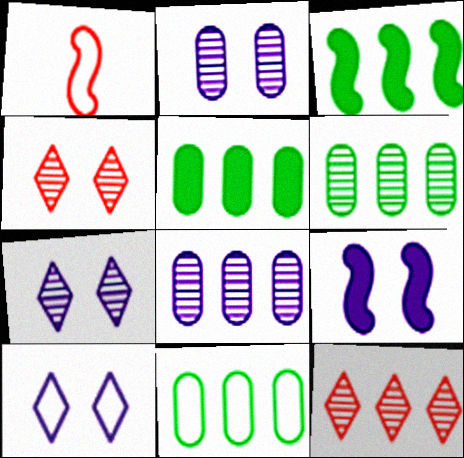[[1, 5, 7], 
[1, 10, 11], 
[2, 9, 10], 
[5, 6, 11]]